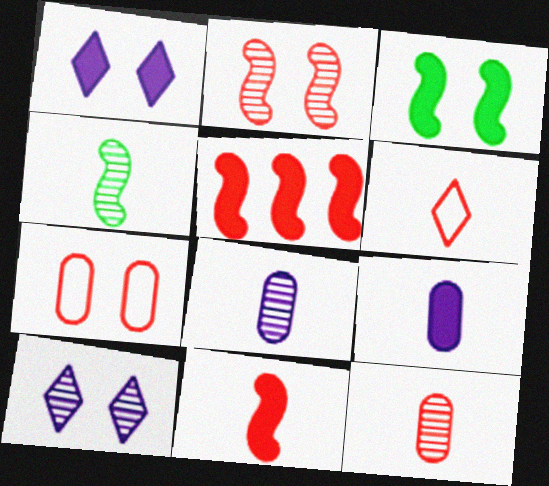[[3, 7, 10], 
[4, 6, 9], 
[6, 11, 12]]